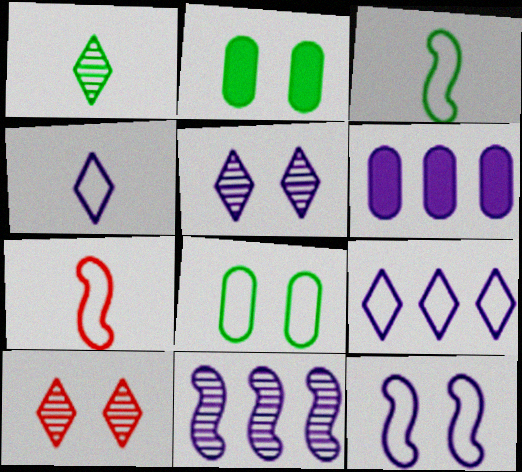[[2, 10, 12], 
[3, 6, 10], 
[6, 9, 11], 
[7, 8, 9]]